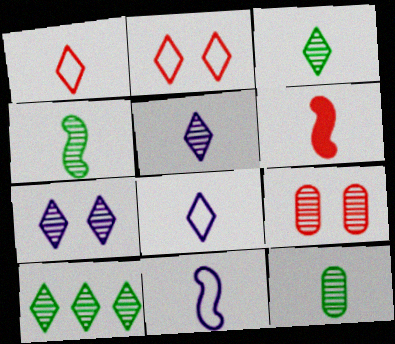[[3, 4, 12], 
[4, 6, 11], 
[6, 8, 12]]